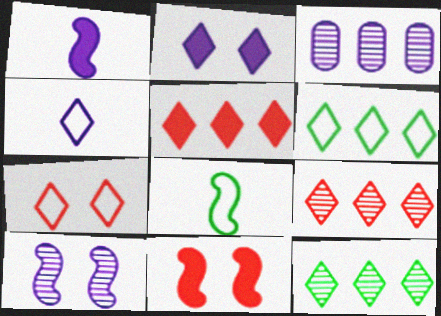[[4, 6, 7]]